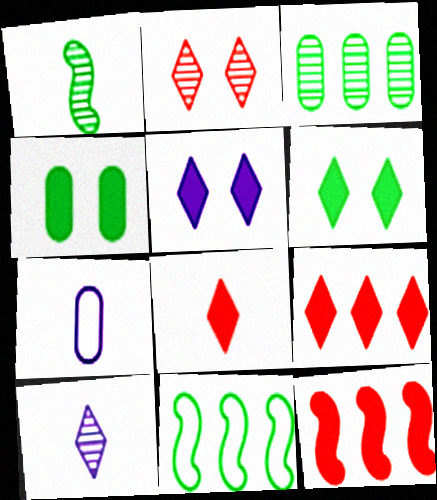[[1, 7, 8]]